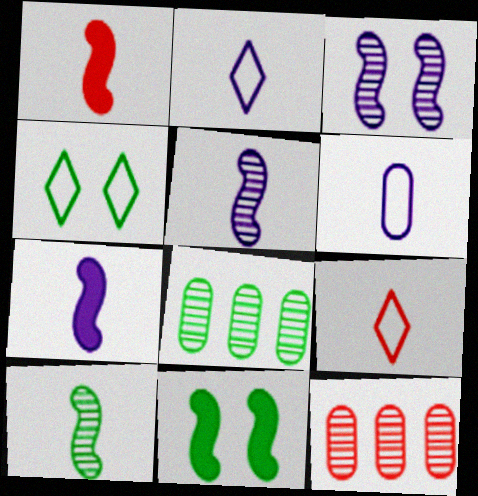[[2, 11, 12], 
[4, 7, 12]]